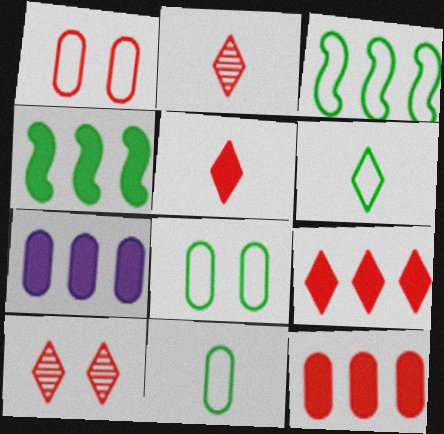[[3, 6, 8], 
[4, 7, 9]]